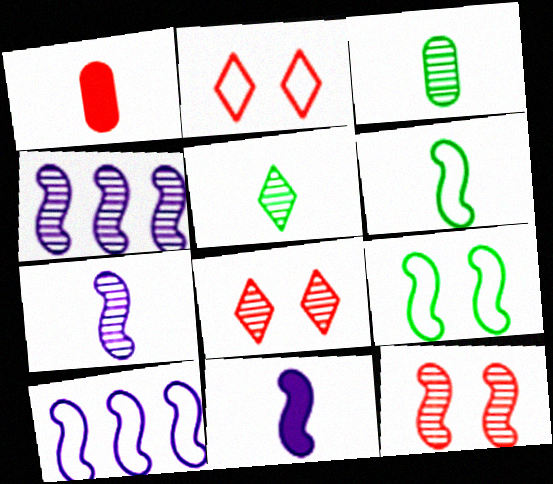[[3, 4, 8]]